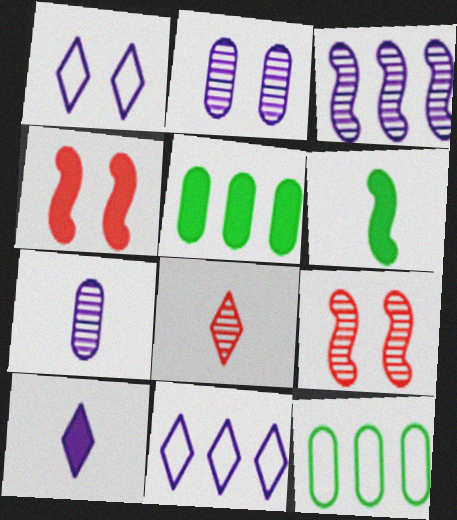[[4, 5, 10], 
[9, 10, 12]]